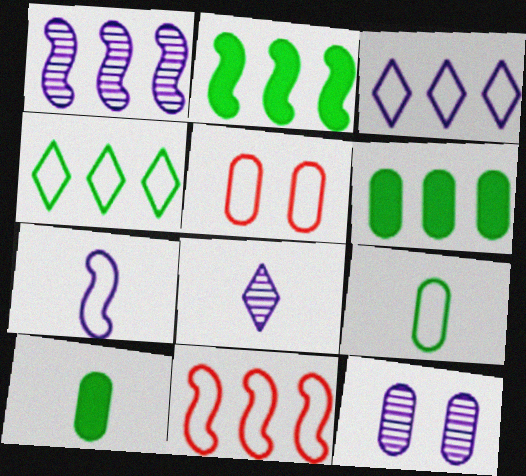[[1, 2, 11], 
[1, 8, 12], 
[2, 5, 8], 
[4, 5, 7]]